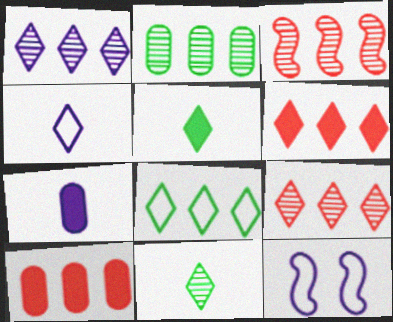[[1, 2, 3], 
[1, 6, 8], 
[1, 7, 12], 
[10, 11, 12]]